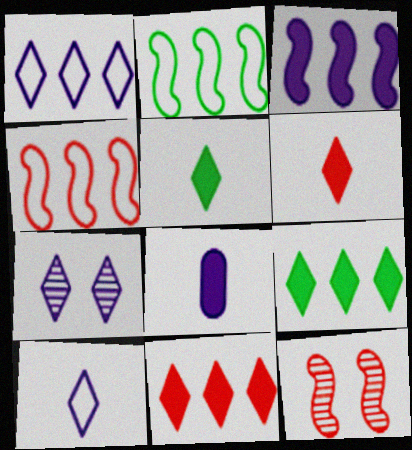[]